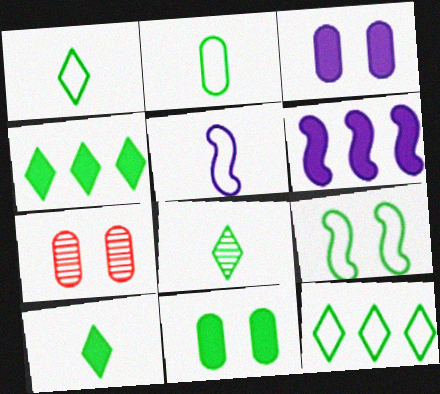[[1, 6, 7], 
[1, 8, 10], 
[2, 9, 12], 
[4, 5, 7]]